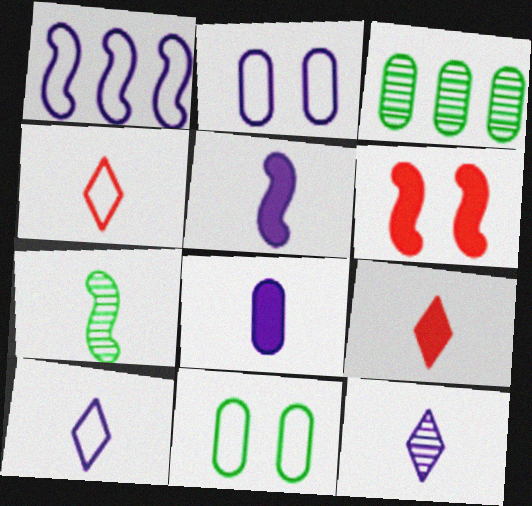[[1, 2, 10], 
[1, 4, 11], 
[1, 6, 7], 
[3, 6, 10], 
[4, 7, 8]]